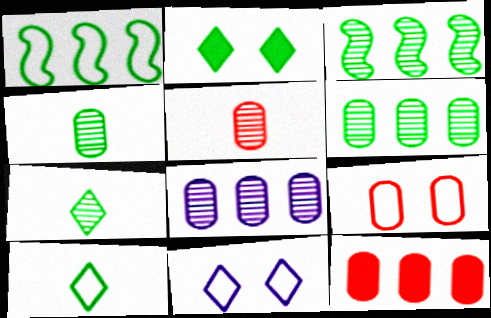[[1, 2, 4], 
[5, 9, 12]]